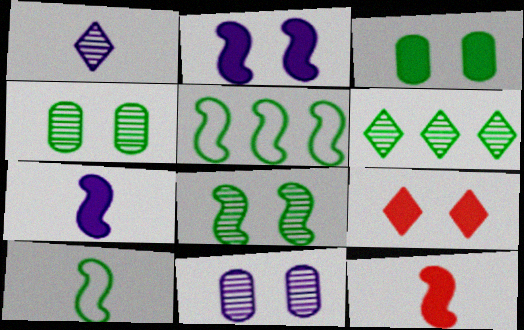[[2, 3, 9], 
[3, 6, 10]]